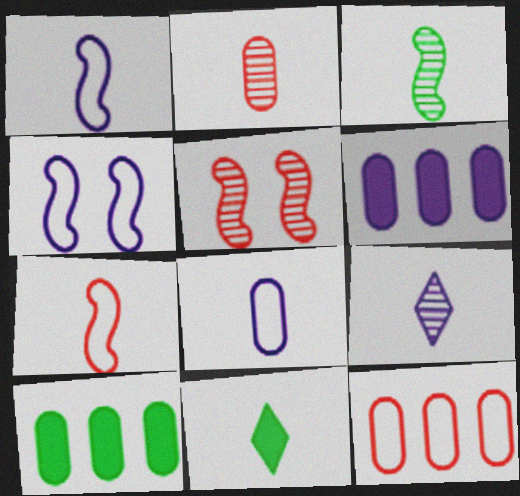[[1, 2, 11], 
[2, 3, 9], 
[4, 6, 9]]